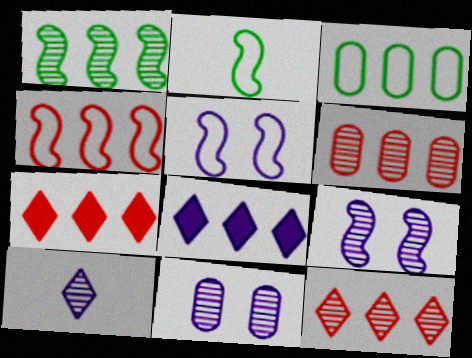[[2, 4, 5], 
[2, 7, 11], 
[4, 6, 7]]